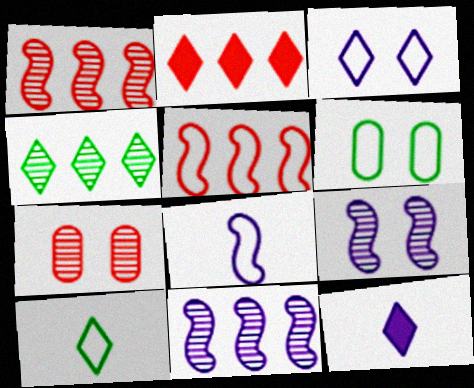[[1, 6, 12]]